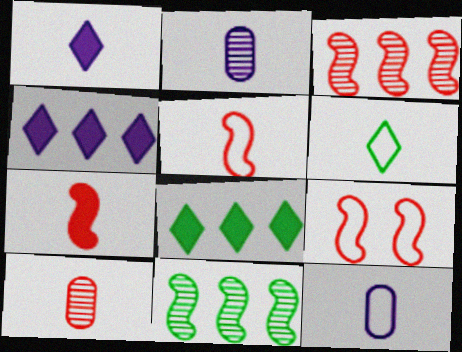[[2, 6, 7], 
[2, 8, 9], 
[3, 7, 9], 
[5, 6, 12]]